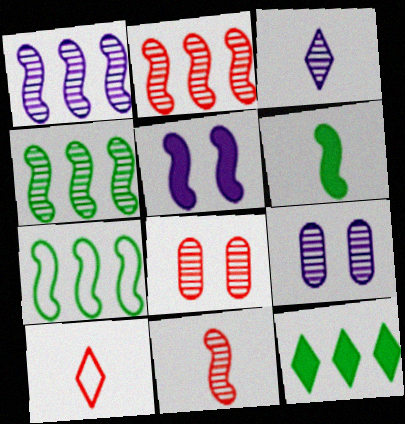[[1, 2, 4], 
[1, 3, 9], 
[3, 4, 8], 
[5, 7, 11]]